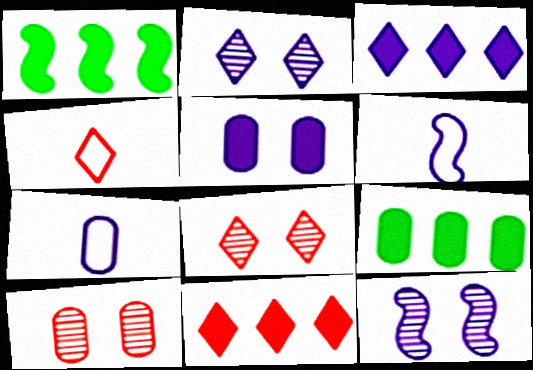[[1, 7, 8], 
[3, 7, 12], 
[4, 8, 11], 
[4, 9, 12], 
[6, 8, 9], 
[7, 9, 10]]